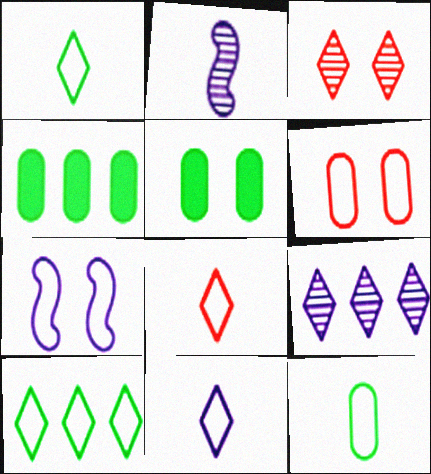[[1, 8, 11], 
[3, 5, 7]]